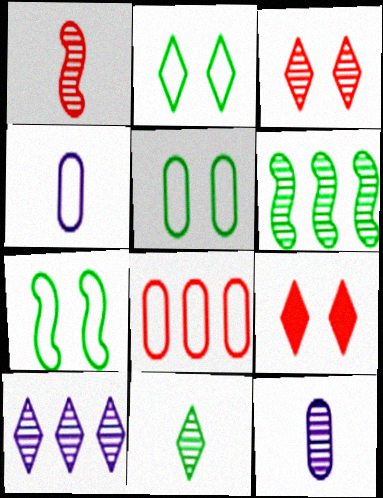[[1, 8, 9], 
[1, 11, 12], 
[2, 5, 7], 
[3, 6, 12], 
[3, 10, 11], 
[4, 5, 8], 
[4, 6, 9]]